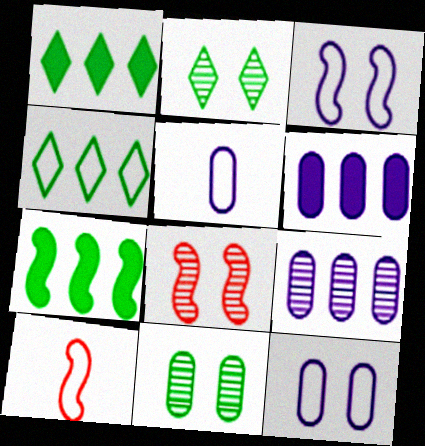[[1, 5, 8], 
[2, 6, 10], 
[4, 10, 12]]